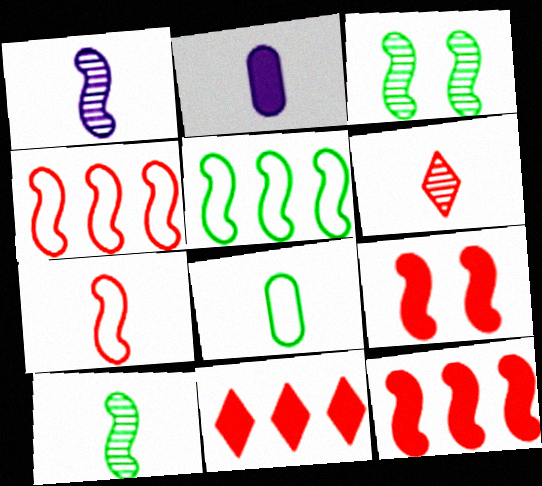[[1, 5, 9]]